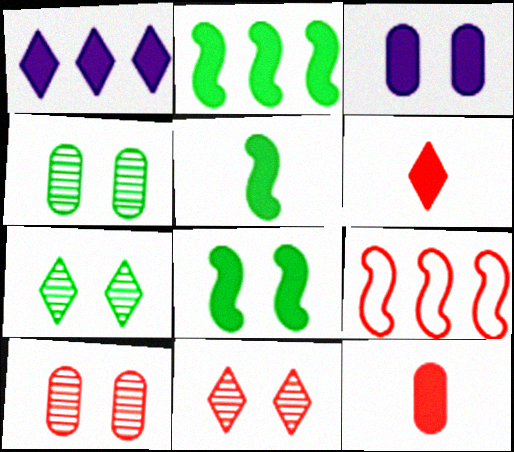[[1, 8, 12], 
[2, 3, 6], 
[2, 5, 8], 
[6, 9, 10], 
[9, 11, 12]]